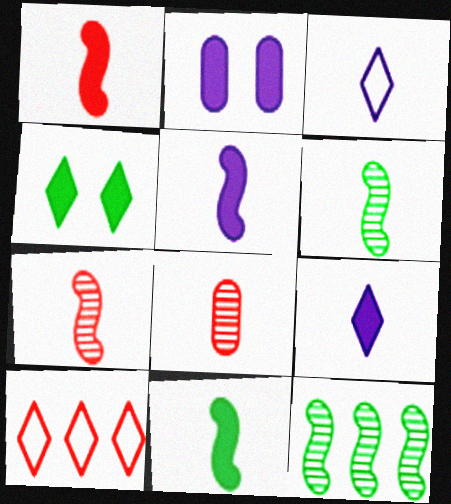[[1, 5, 11], 
[2, 6, 10], 
[3, 8, 11]]